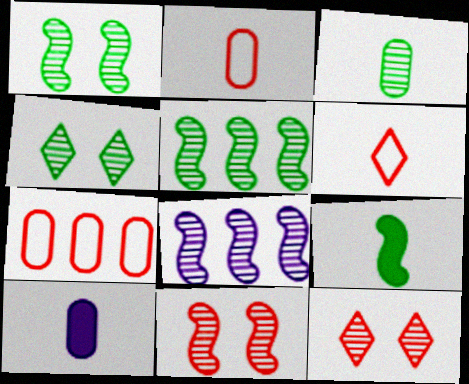[[2, 3, 10], 
[3, 4, 5], 
[3, 8, 12]]